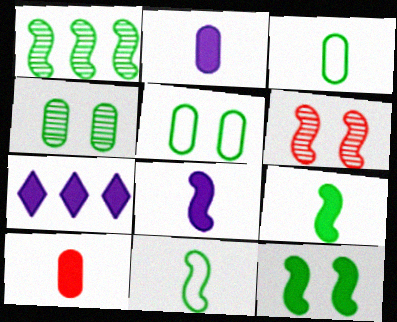[[1, 11, 12], 
[3, 6, 7], 
[7, 10, 12]]